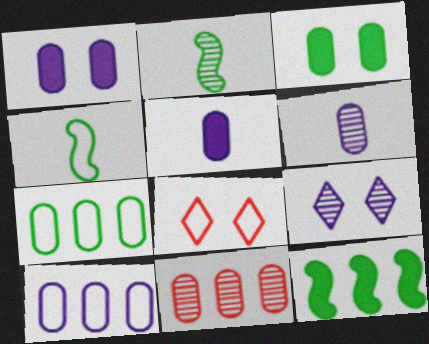[[1, 6, 10], 
[2, 9, 11], 
[4, 8, 10], 
[6, 8, 12]]